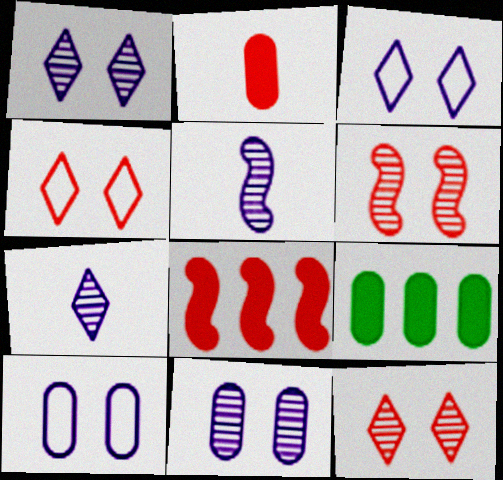[[4, 5, 9]]